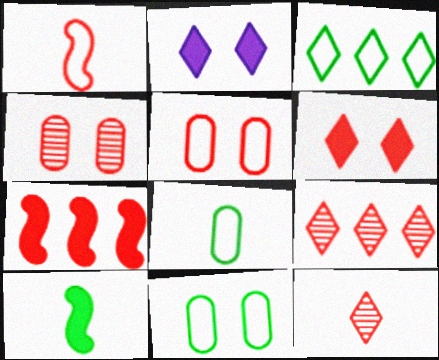[[2, 3, 12], 
[5, 7, 12]]